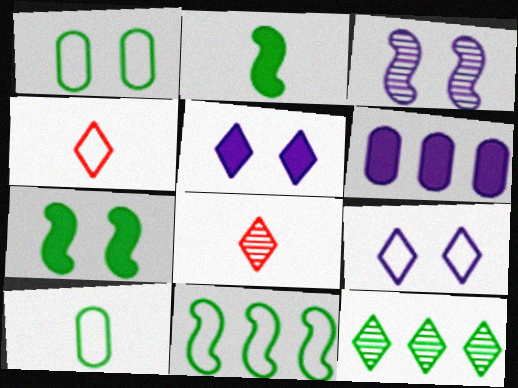[[1, 2, 12], 
[4, 5, 12], 
[7, 10, 12]]